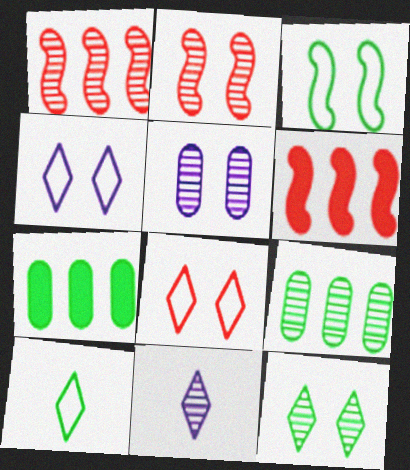[[2, 5, 12], 
[2, 9, 11], 
[5, 6, 10]]